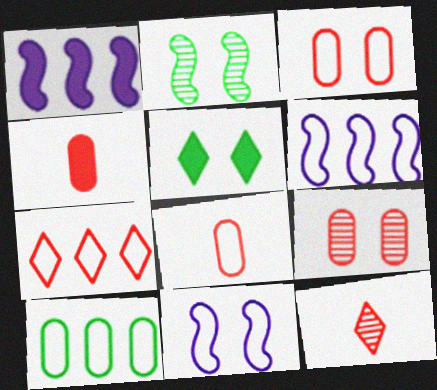[[1, 4, 5], 
[5, 9, 11], 
[6, 7, 10]]